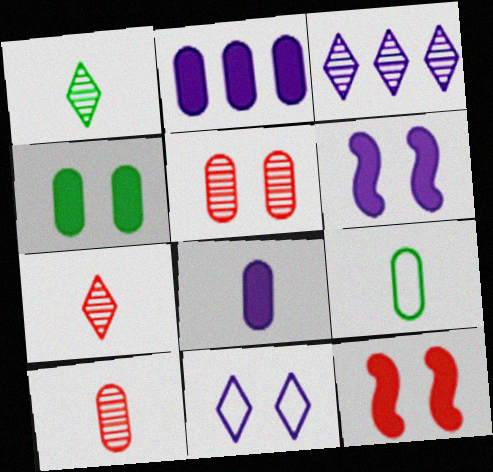[[2, 5, 9], 
[3, 9, 12], 
[8, 9, 10]]